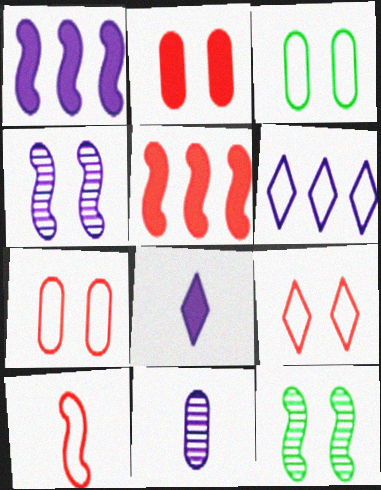[[1, 10, 12], 
[3, 6, 10]]